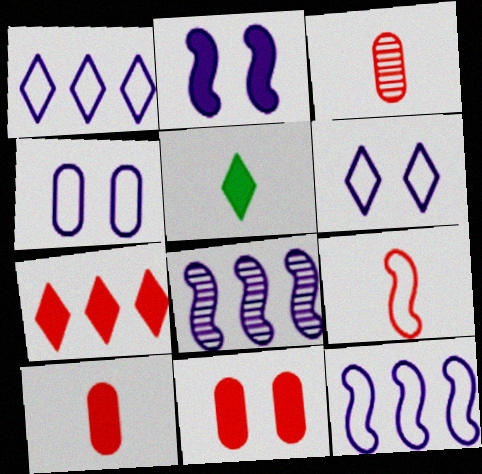[]